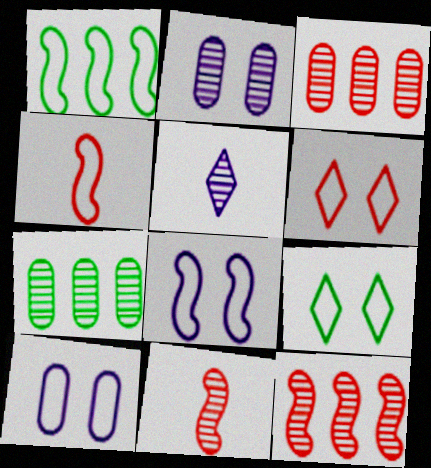[[1, 4, 8]]